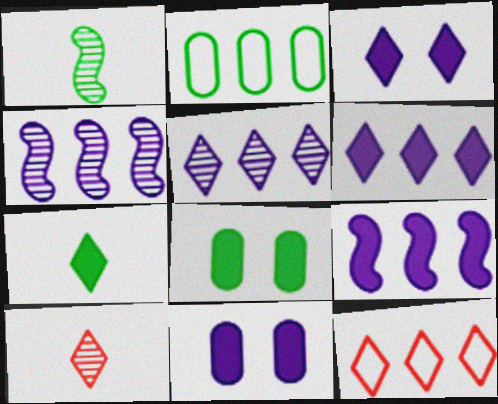[[1, 11, 12]]